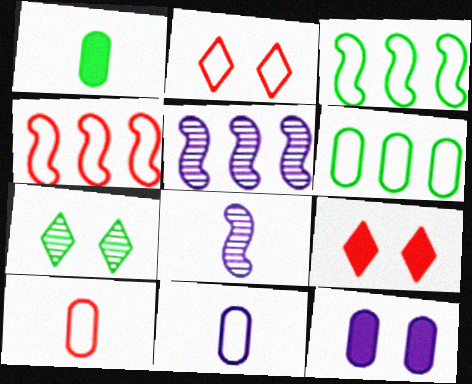[[1, 2, 5], 
[1, 3, 7], 
[2, 3, 11], 
[2, 4, 10], 
[6, 8, 9]]